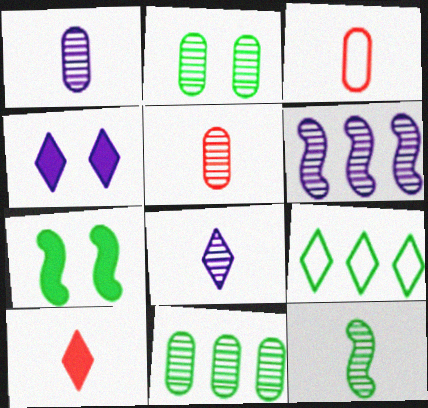[[5, 8, 12]]